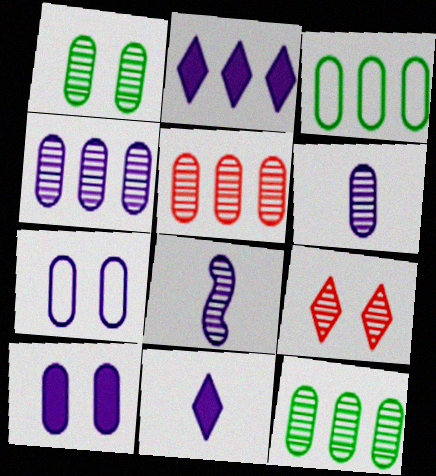[[1, 5, 6], 
[2, 7, 8], 
[4, 5, 12], 
[8, 9, 12]]